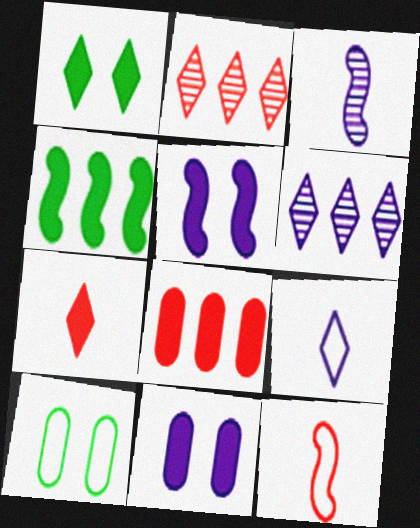[[1, 2, 9], 
[4, 7, 11]]